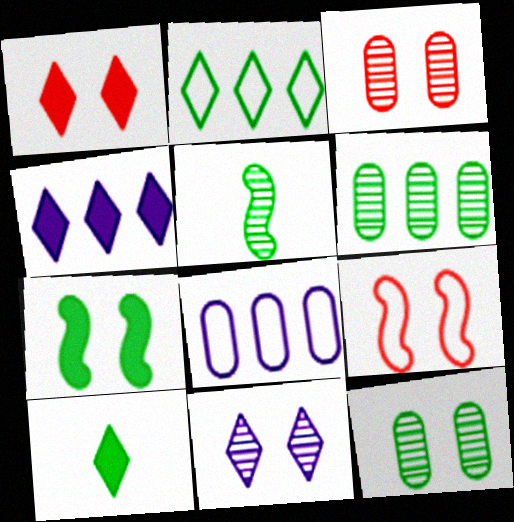[[1, 3, 9], 
[1, 4, 10], 
[1, 5, 8]]